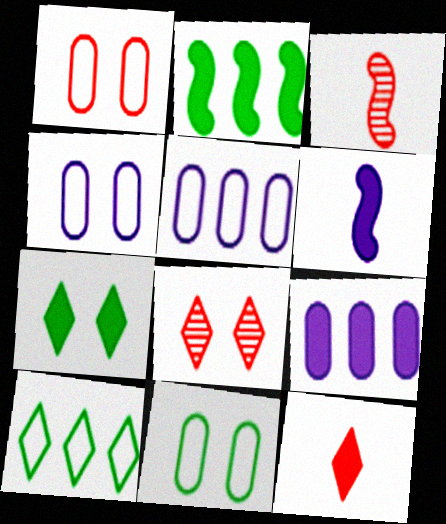[[1, 4, 11], 
[3, 5, 7]]